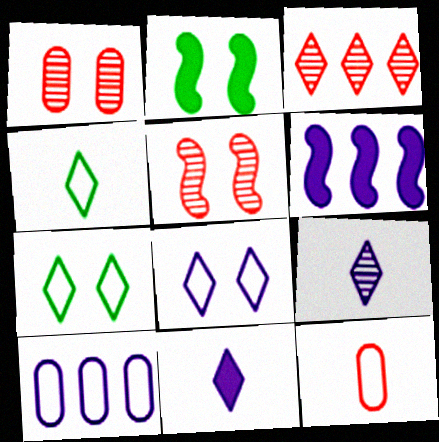[[1, 2, 8], 
[1, 4, 6], 
[3, 7, 11]]